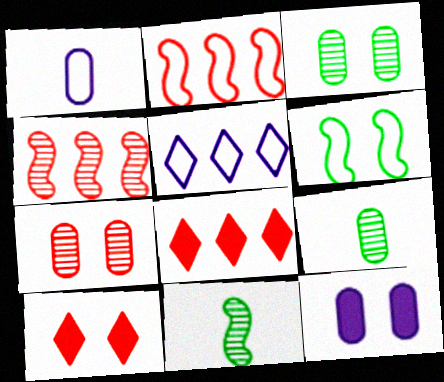[]